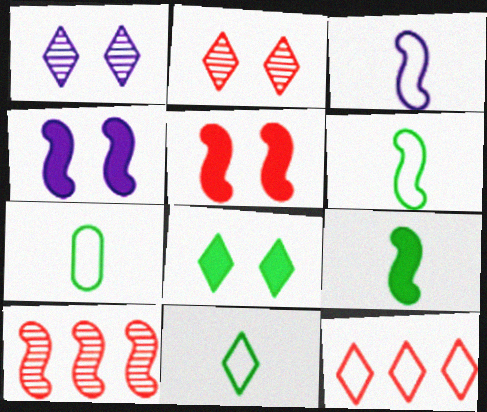[[4, 6, 10], 
[6, 7, 11]]